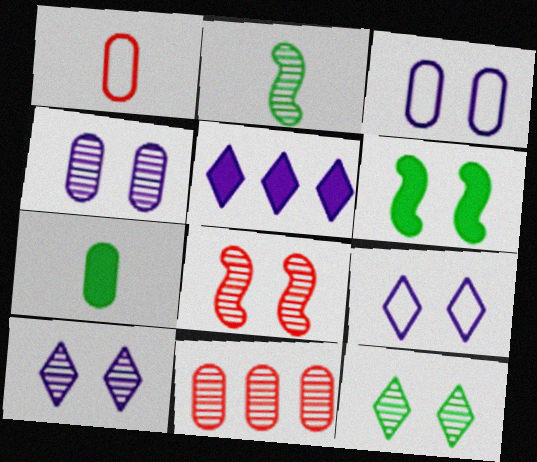[[2, 10, 11], 
[3, 7, 11], 
[4, 8, 12]]